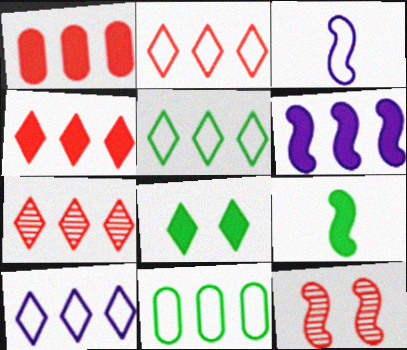[[2, 4, 7], 
[2, 5, 10], 
[6, 7, 11]]